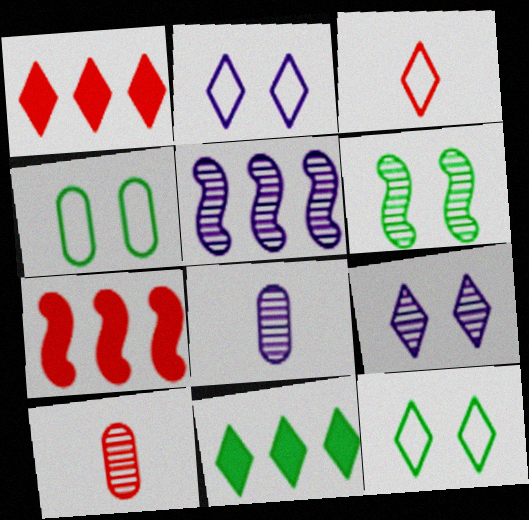[[3, 9, 11], 
[5, 8, 9], 
[7, 8, 12]]